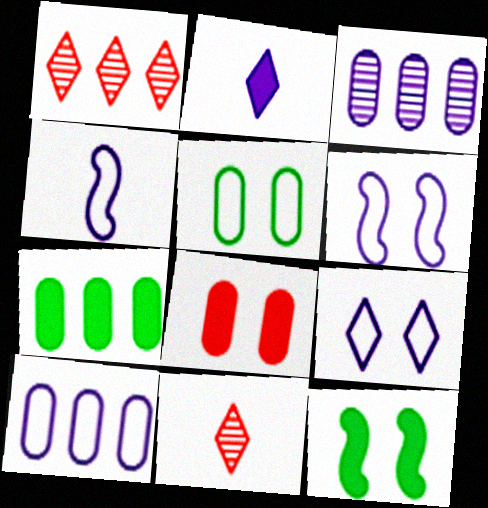[[2, 3, 6], 
[4, 9, 10], 
[6, 7, 11], 
[10, 11, 12]]